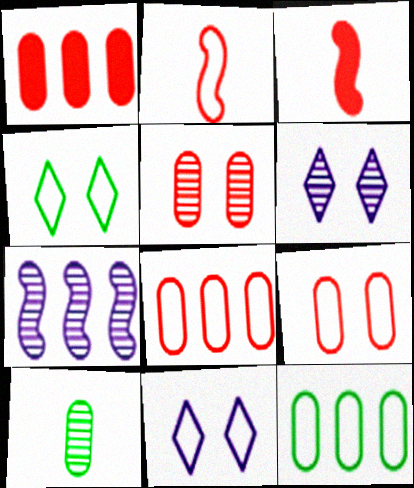[[2, 11, 12], 
[3, 6, 12]]